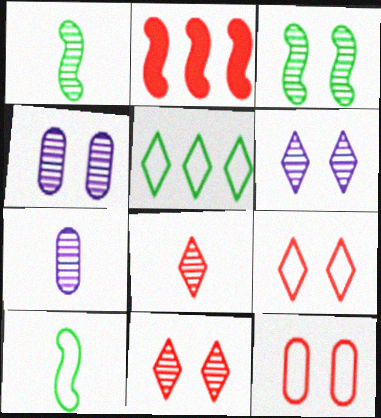[[1, 7, 8], 
[2, 8, 12], 
[3, 4, 11]]